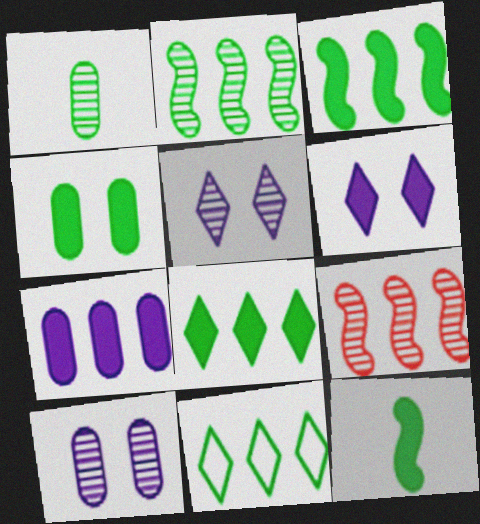[[1, 5, 9], 
[4, 8, 12], 
[7, 9, 11]]